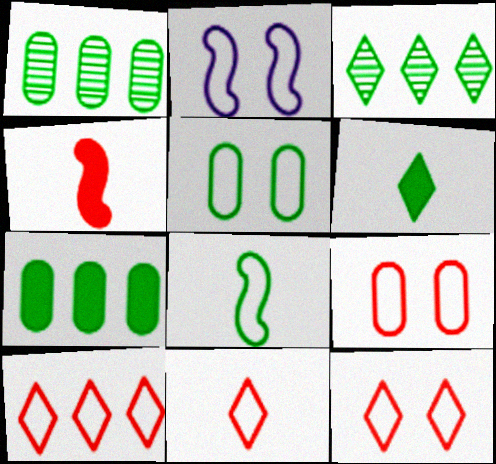[[2, 5, 12], 
[10, 11, 12]]